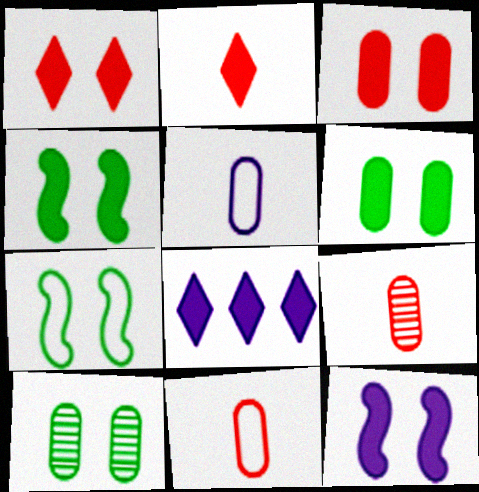[[1, 6, 12], 
[7, 8, 9]]